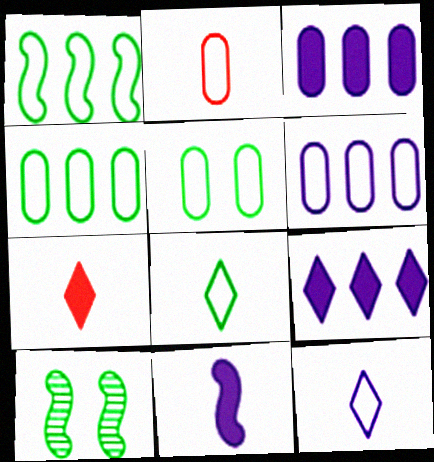[[1, 5, 8], 
[2, 5, 6], 
[2, 9, 10], 
[6, 7, 10]]